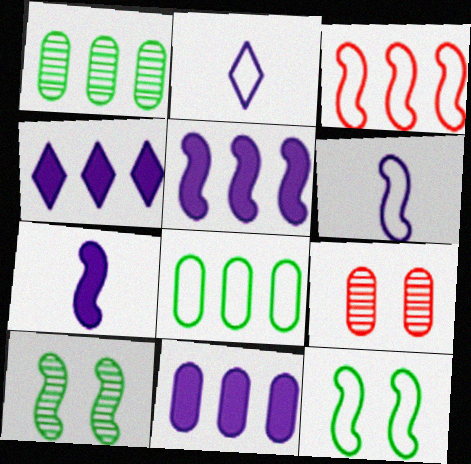[[1, 3, 4], 
[3, 6, 12], 
[3, 7, 10], 
[4, 5, 11]]